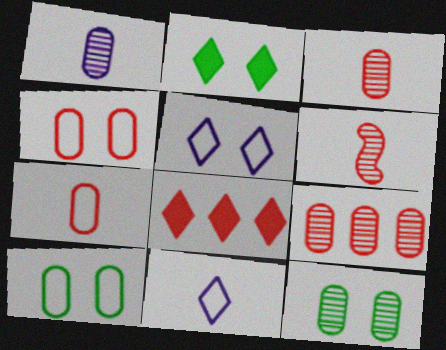[[1, 9, 12], 
[4, 6, 8]]